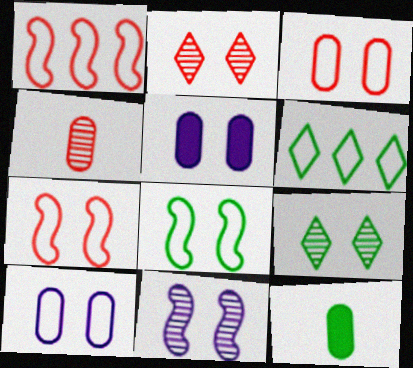[[2, 5, 8], 
[5, 7, 9]]